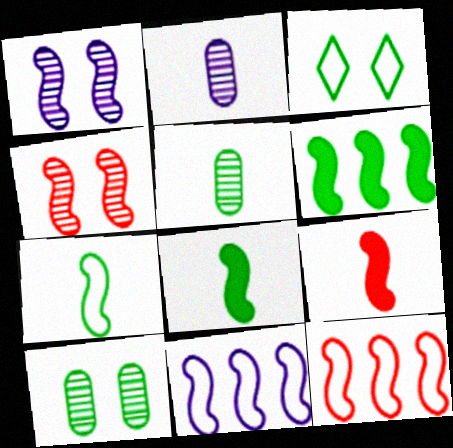[[1, 8, 12], 
[3, 5, 6], 
[4, 8, 11], 
[4, 9, 12]]